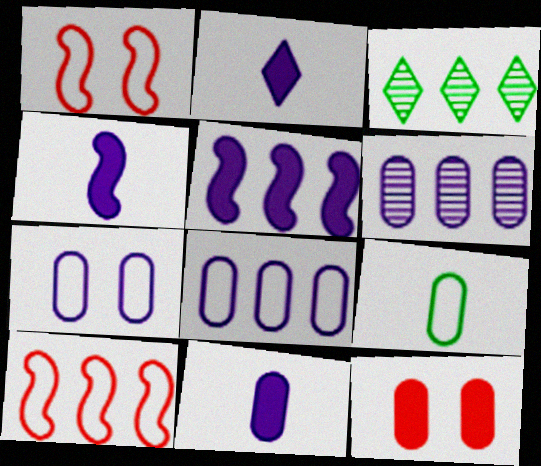[[1, 3, 11], 
[2, 4, 11], 
[6, 7, 11], 
[6, 9, 12]]